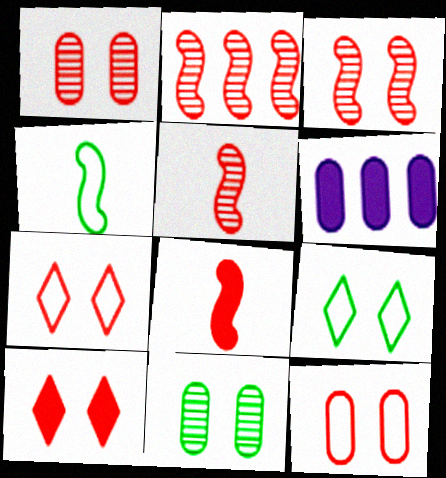[[2, 3, 5], 
[3, 10, 12], 
[5, 6, 9]]